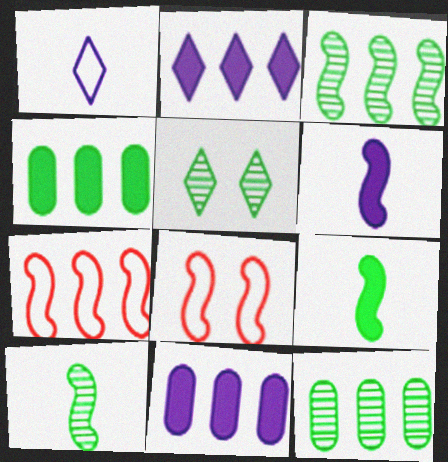[[2, 7, 12], 
[3, 6, 8], 
[5, 10, 12]]